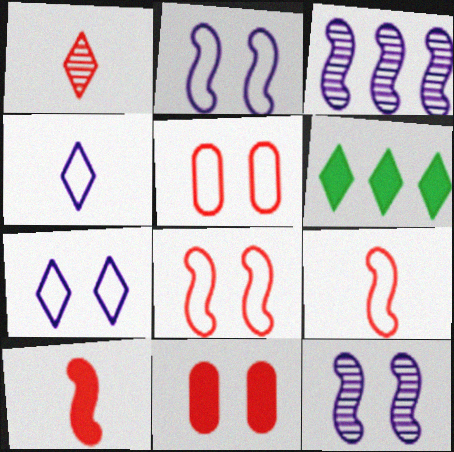[[1, 6, 7]]